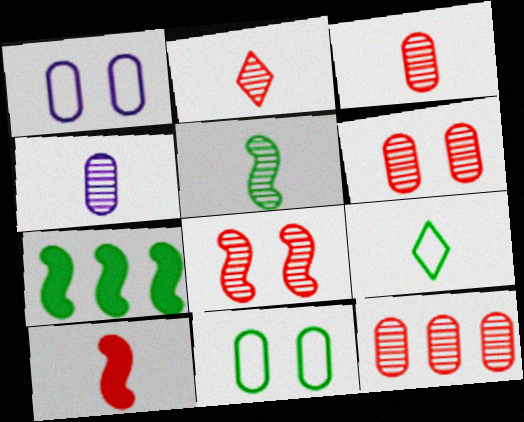[[1, 2, 7], 
[2, 4, 5], 
[2, 8, 12], 
[3, 6, 12], 
[4, 9, 10]]